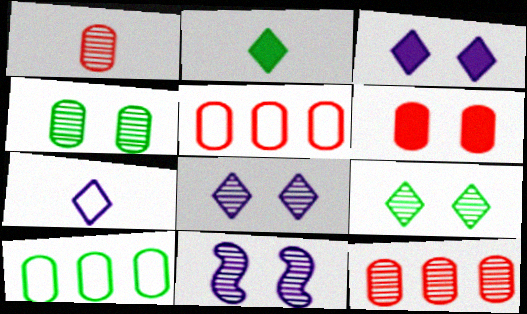[[1, 5, 6], 
[2, 5, 11]]